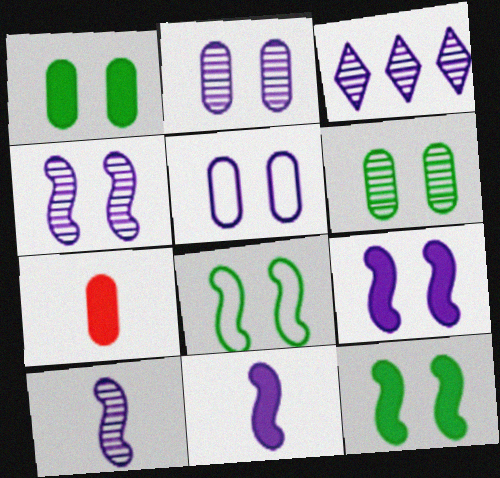[[2, 3, 10], 
[3, 5, 11], 
[3, 7, 8]]